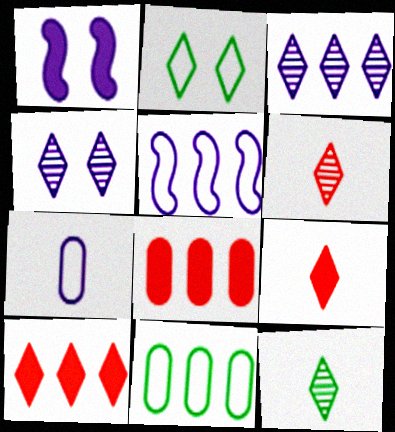[[1, 3, 7], 
[1, 6, 11], 
[2, 3, 9]]